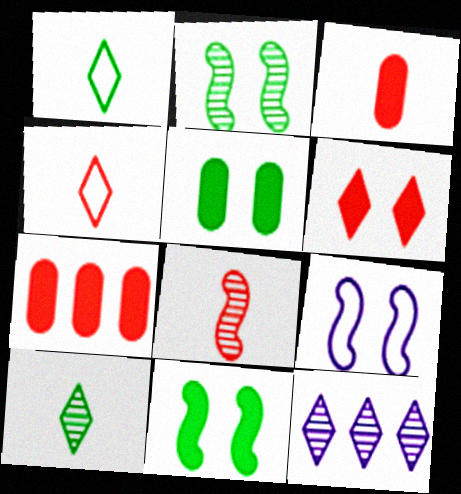[[1, 6, 12], 
[3, 4, 8], 
[7, 9, 10]]